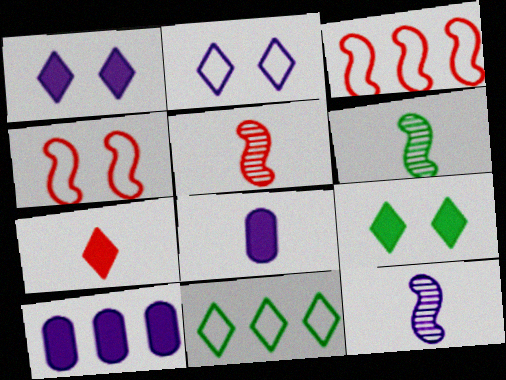[[2, 10, 12], 
[5, 6, 12]]